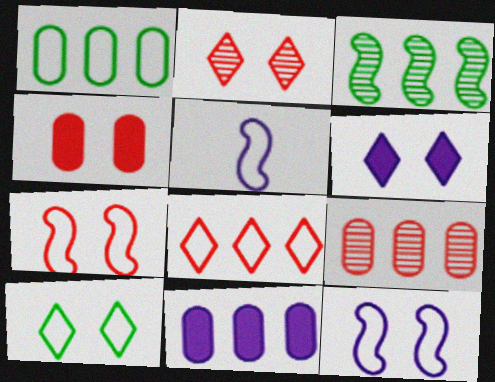[[1, 9, 11], 
[2, 4, 7], 
[2, 6, 10], 
[3, 8, 11]]